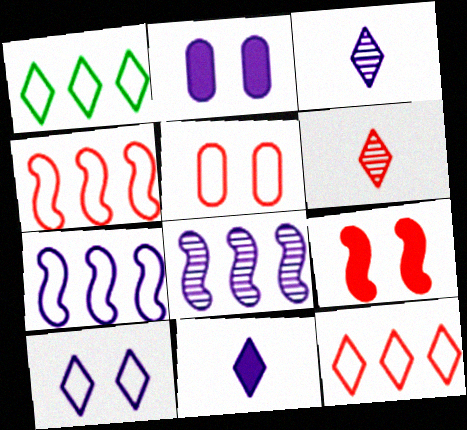[[2, 3, 7]]